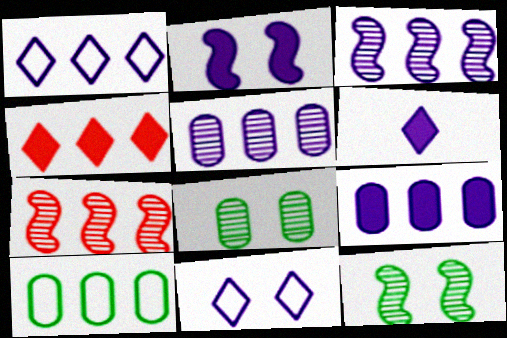[[1, 3, 9], 
[2, 6, 9], 
[3, 4, 10]]